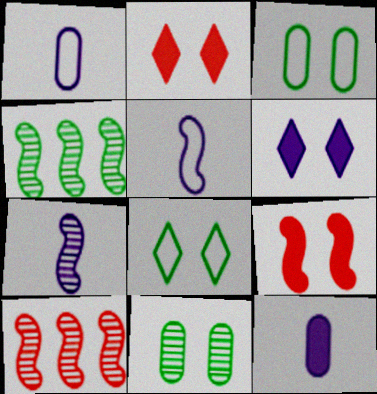[[1, 2, 4], 
[4, 5, 9], 
[8, 10, 12]]